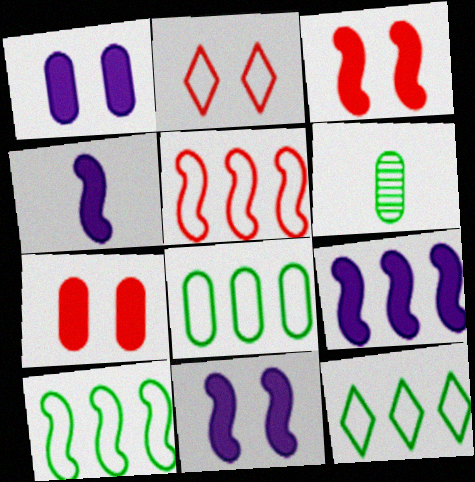[[2, 6, 9], 
[4, 9, 11], 
[8, 10, 12]]